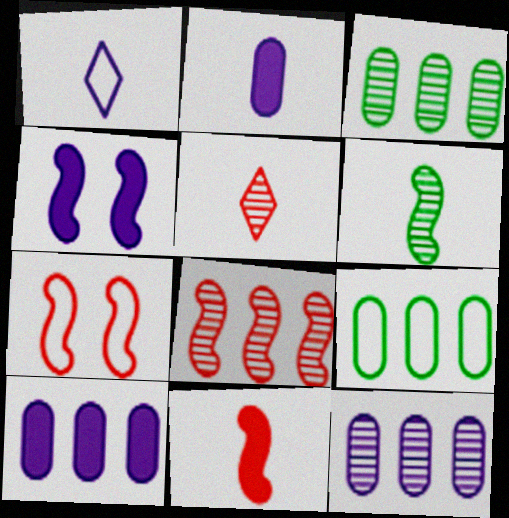[[1, 4, 12], 
[1, 7, 9], 
[4, 5, 9], 
[7, 8, 11]]